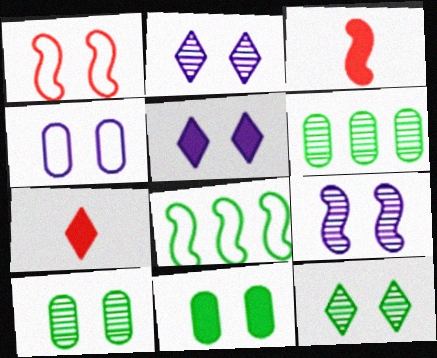[[1, 2, 11], 
[1, 5, 10], 
[3, 8, 9], 
[4, 5, 9]]